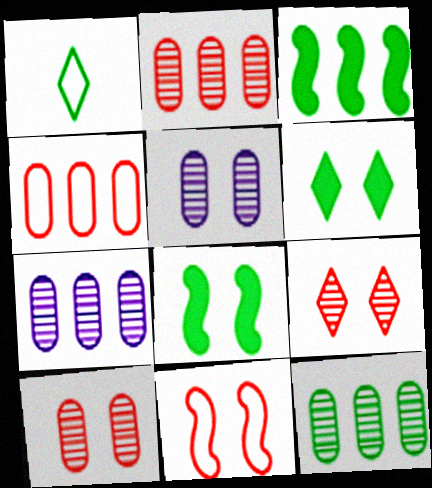[[1, 8, 12], 
[2, 7, 12], 
[5, 6, 11]]